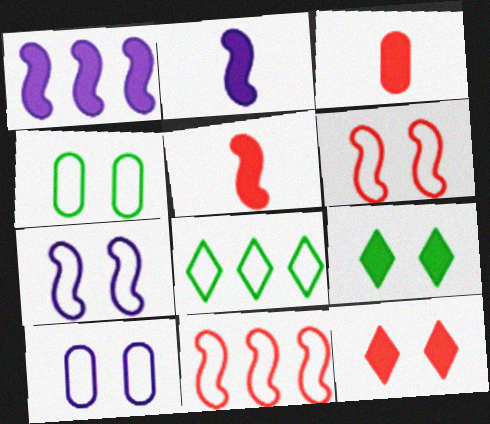[[1, 3, 9]]